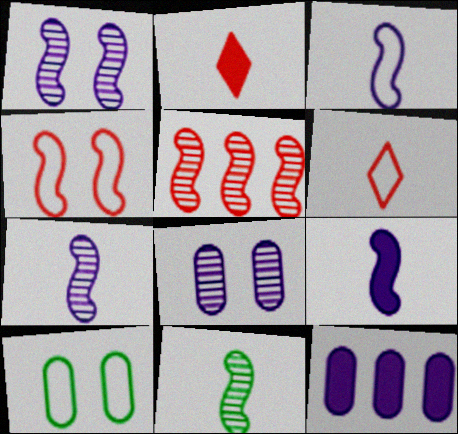[[1, 5, 11], 
[3, 7, 9]]